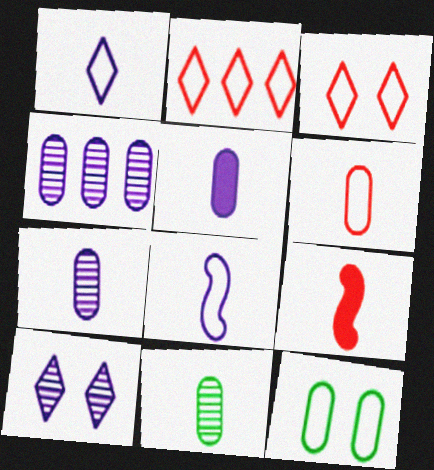[[1, 9, 11], 
[2, 8, 12], 
[5, 6, 11]]